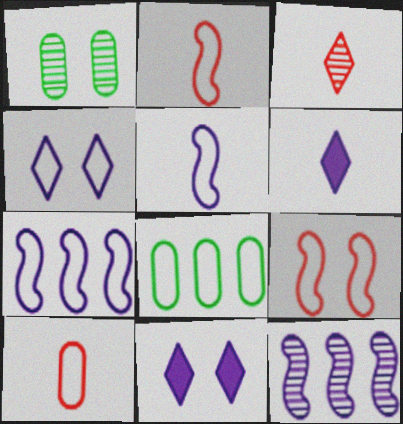[[1, 3, 12], 
[1, 9, 11], 
[2, 4, 8]]